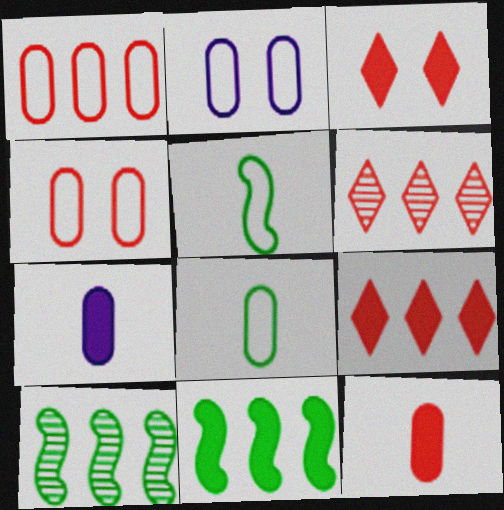[[1, 2, 8], 
[3, 7, 11]]